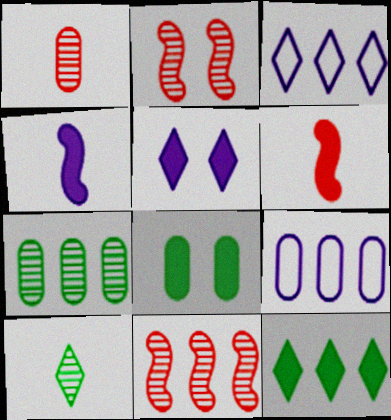[[1, 8, 9], 
[9, 11, 12]]